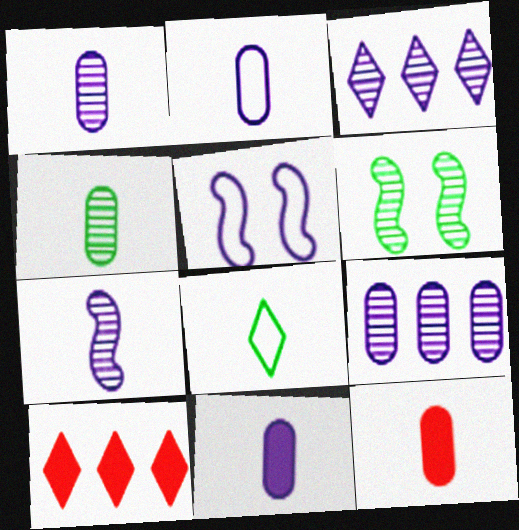[[1, 2, 11], 
[2, 4, 12], 
[2, 6, 10], 
[3, 5, 11], 
[4, 5, 10], 
[7, 8, 12]]